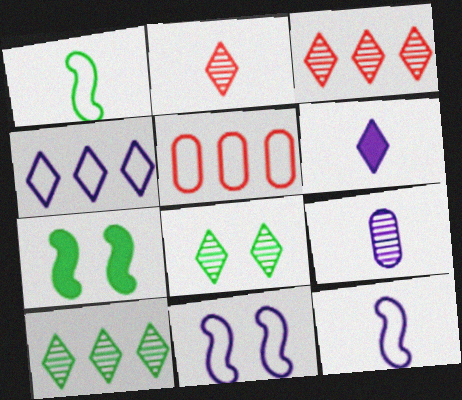[[6, 9, 12]]